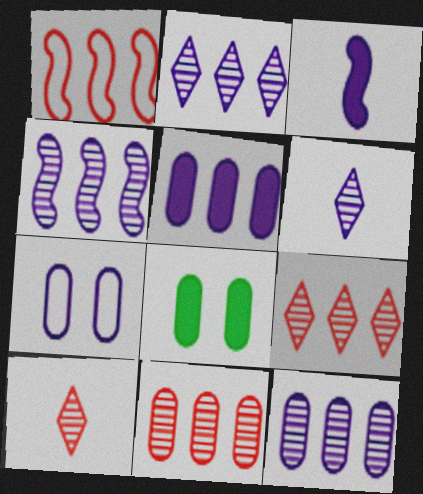[[1, 6, 8], 
[2, 3, 7], 
[2, 4, 12]]